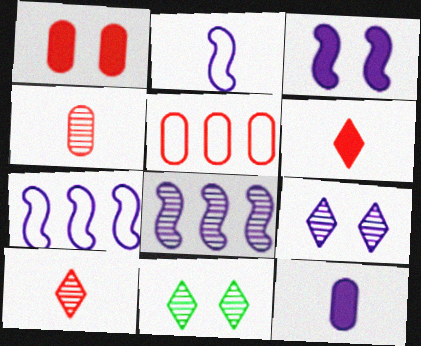[[1, 4, 5], 
[2, 3, 8], 
[4, 8, 11], 
[7, 9, 12]]